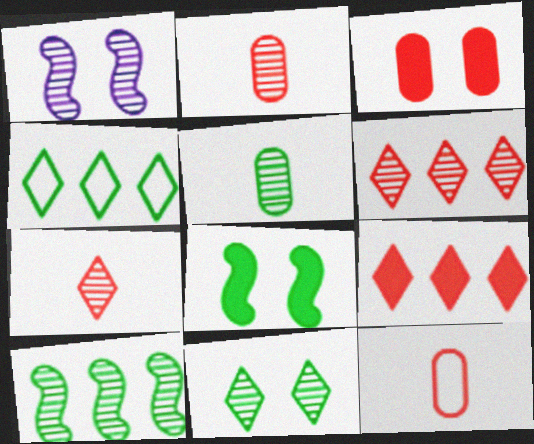[[1, 5, 6], 
[4, 5, 8], 
[5, 10, 11]]